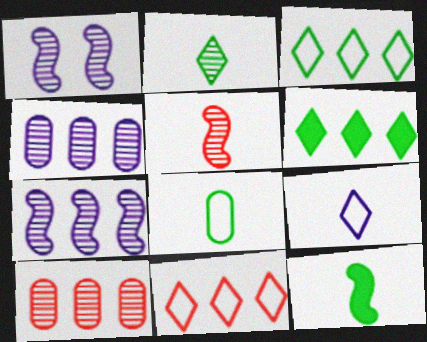[[1, 2, 10], 
[2, 8, 12]]